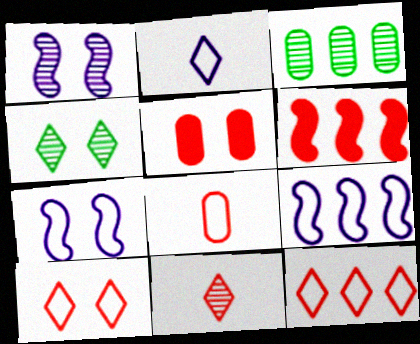[[1, 3, 11], 
[4, 5, 7]]